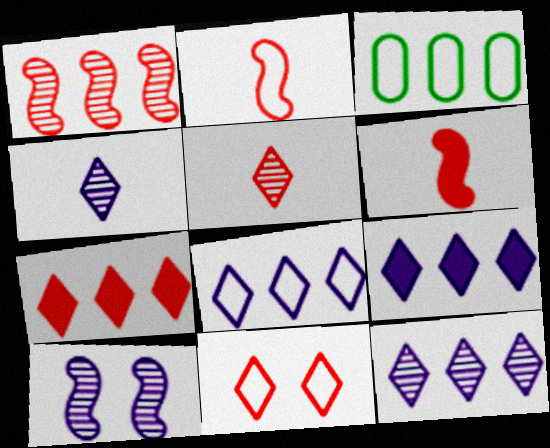[[1, 3, 9], 
[5, 7, 11], 
[8, 9, 12]]